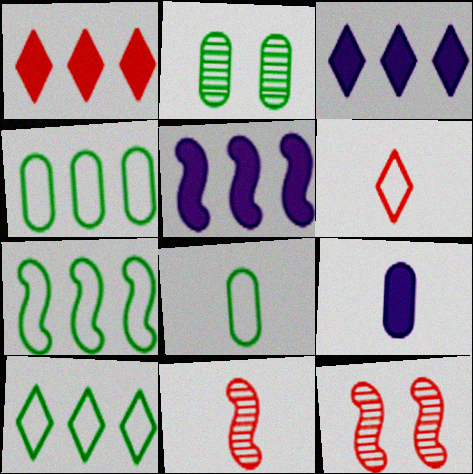[[2, 5, 6], 
[3, 8, 12], 
[4, 7, 10], 
[9, 10, 12]]